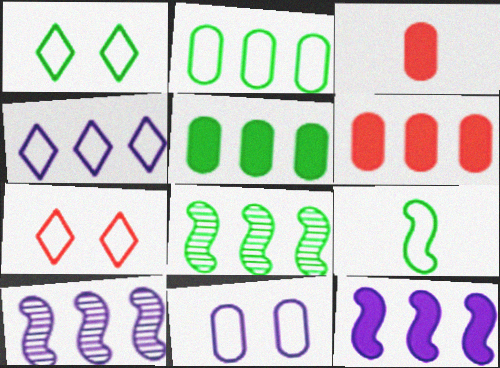[[1, 2, 9], 
[1, 3, 10], 
[4, 6, 8]]